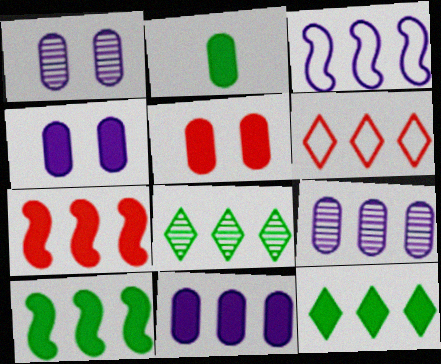[[2, 5, 11], 
[6, 9, 10], 
[7, 11, 12]]